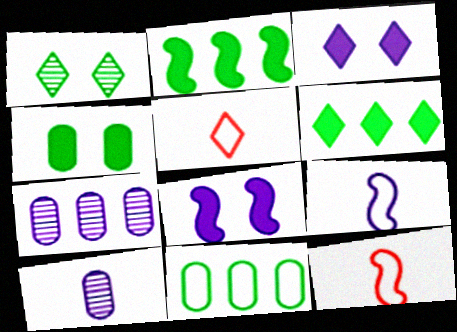[[3, 7, 9]]